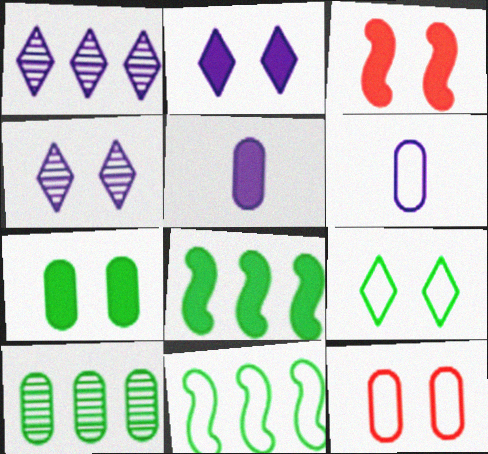[[2, 3, 7], 
[5, 10, 12]]